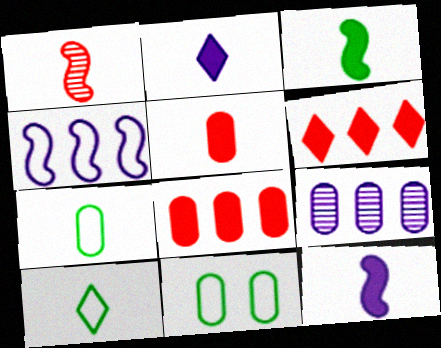[[1, 2, 7], 
[2, 3, 5], 
[5, 9, 11]]